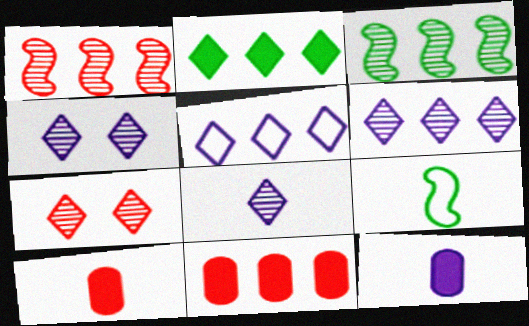[[3, 5, 11], 
[4, 6, 8], 
[4, 9, 11], 
[8, 9, 10]]